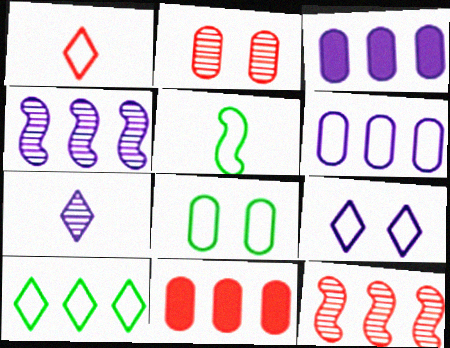[[1, 9, 10], 
[3, 10, 12], 
[4, 10, 11], 
[5, 8, 10]]